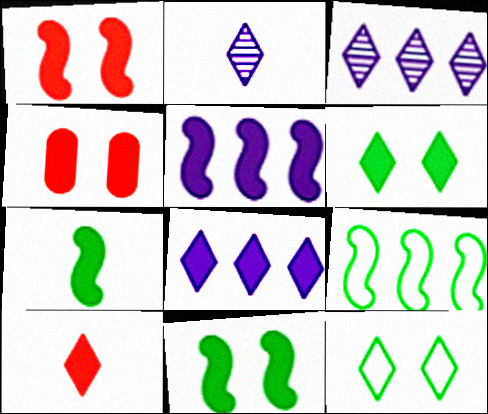[[1, 5, 7], 
[2, 4, 9], 
[3, 10, 12], 
[4, 7, 8], 
[6, 8, 10]]